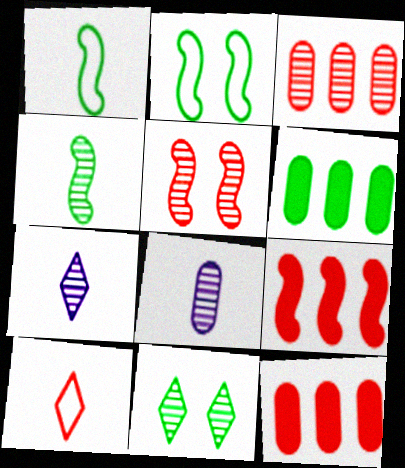[[1, 6, 11], 
[2, 7, 12], 
[5, 10, 12]]